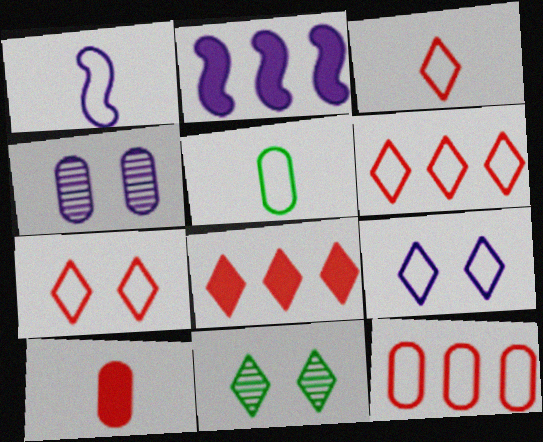[[1, 3, 5], 
[3, 6, 7]]